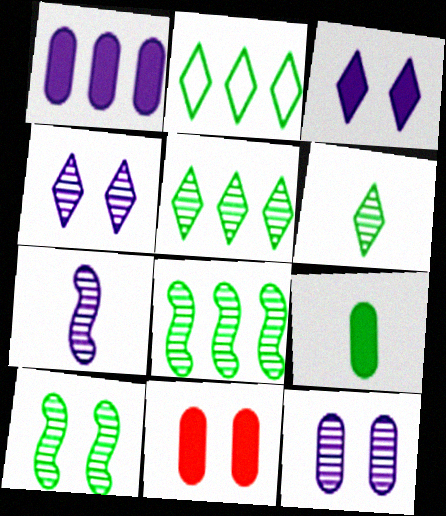[[1, 9, 11], 
[2, 7, 11], 
[2, 9, 10]]